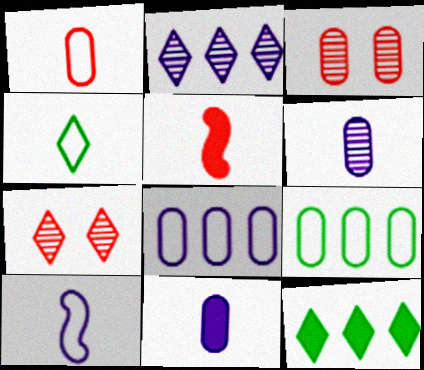[[1, 4, 10], 
[3, 9, 11], 
[3, 10, 12], 
[4, 5, 6]]